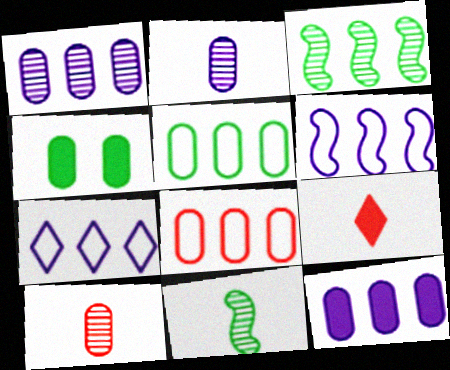[[2, 4, 8]]